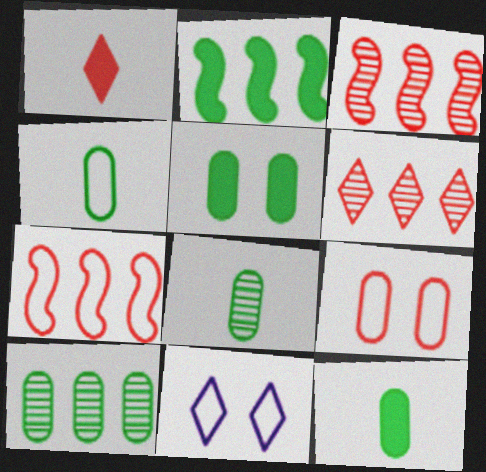[[1, 3, 9], 
[3, 11, 12], 
[4, 5, 10], 
[4, 7, 11], 
[4, 8, 12]]